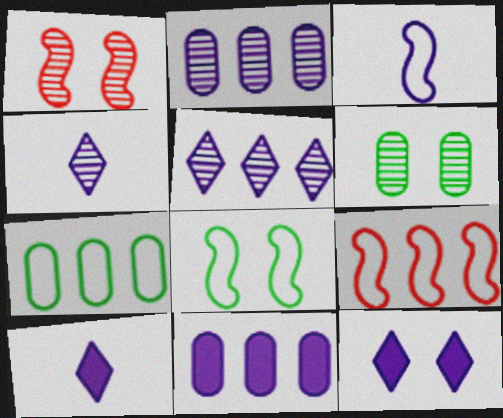[[1, 7, 10], 
[2, 3, 12], 
[3, 8, 9], 
[6, 9, 10]]